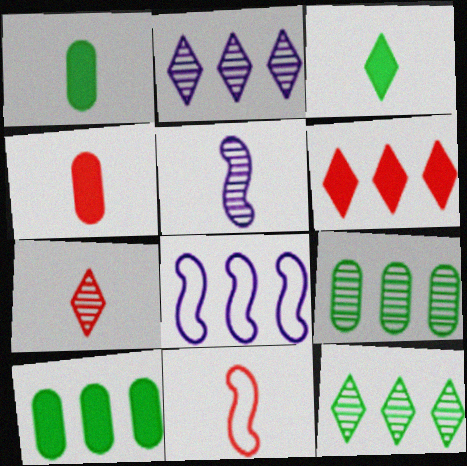[[4, 7, 11], 
[6, 8, 9]]